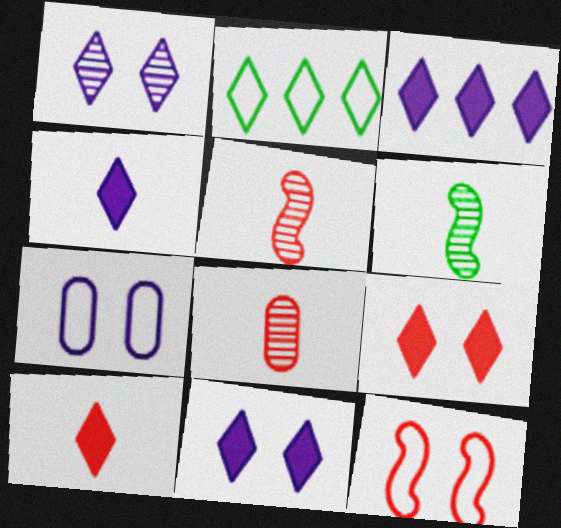[[1, 2, 10], 
[3, 4, 11]]